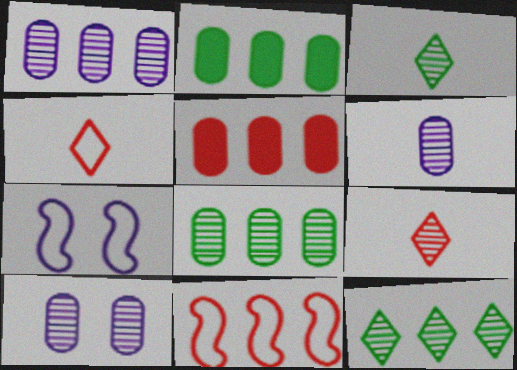[[1, 6, 10], 
[2, 7, 9], 
[3, 5, 7]]